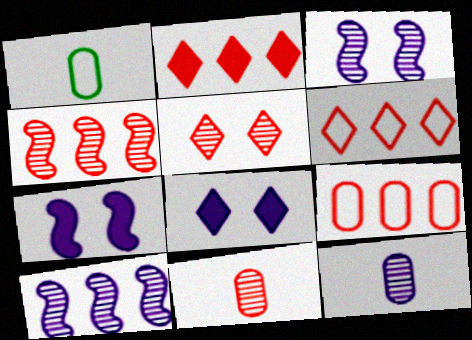[[1, 2, 3], 
[1, 4, 8], 
[2, 4, 9], 
[4, 5, 11]]